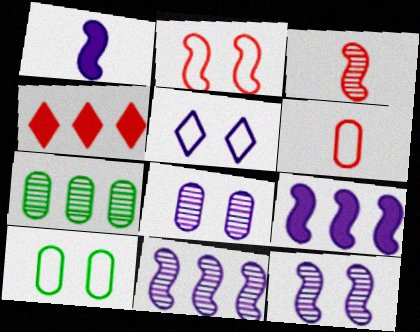[[2, 5, 10]]